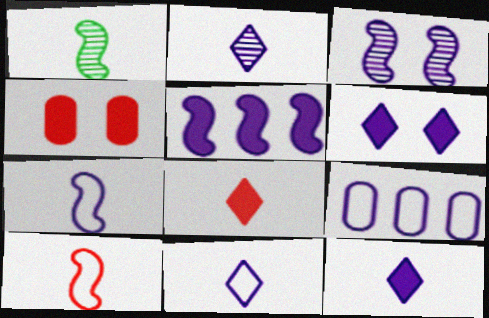[[2, 11, 12], 
[3, 5, 7], 
[3, 9, 12]]